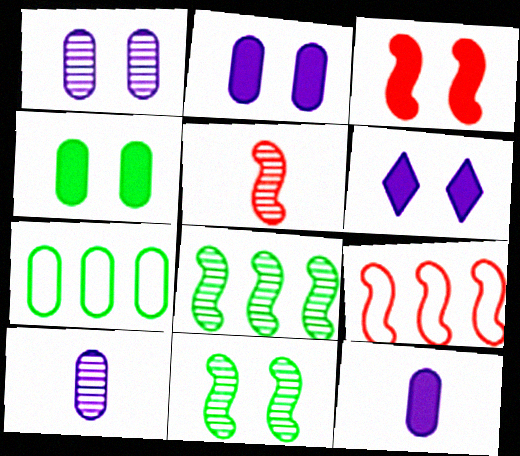[[3, 4, 6], 
[3, 5, 9], 
[5, 6, 7]]